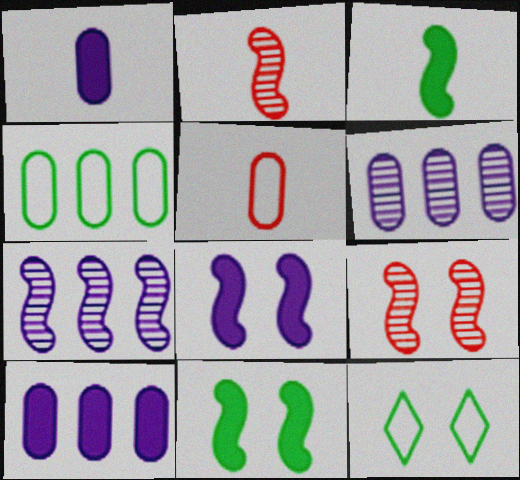[[2, 10, 12]]